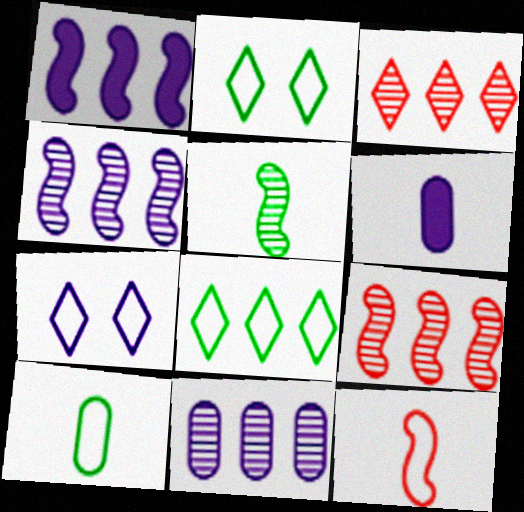[[2, 6, 9], 
[4, 6, 7]]